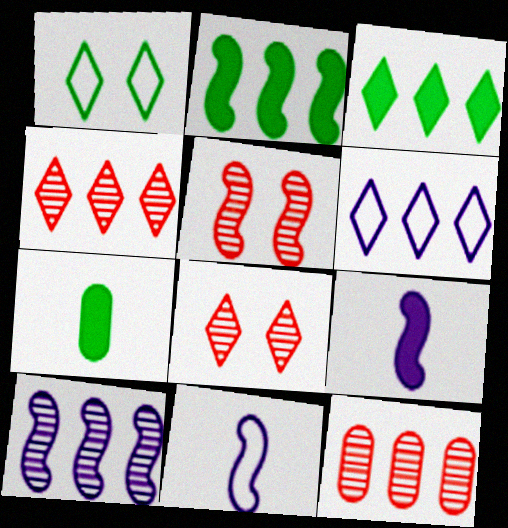[[1, 9, 12], 
[2, 5, 11], 
[2, 6, 12], 
[3, 4, 6], 
[5, 6, 7]]